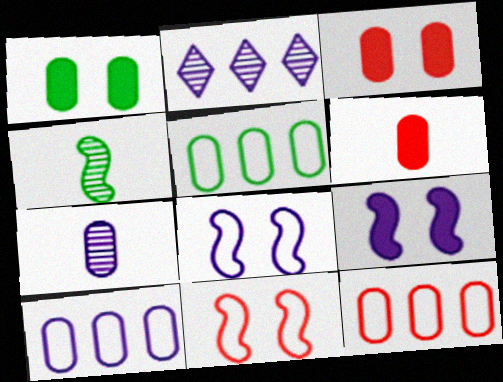[[1, 7, 12], 
[3, 5, 7], 
[5, 10, 12]]